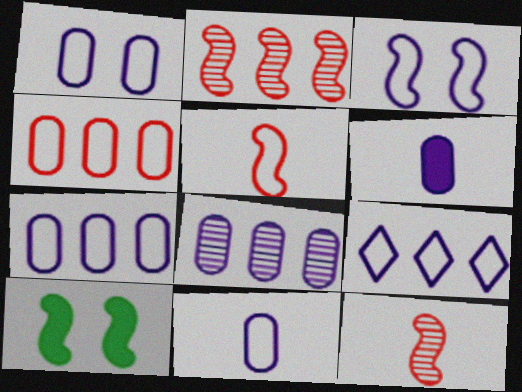[[1, 6, 8], 
[1, 7, 11], 
[3, 9, 11]]